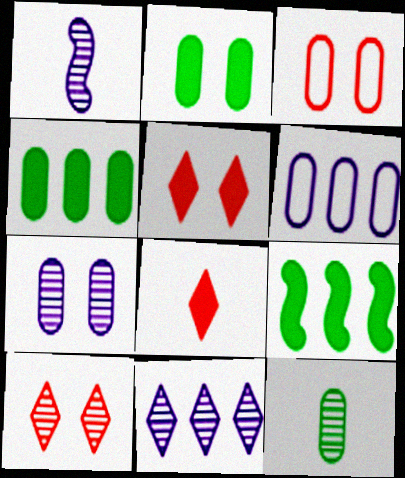[[1, 7, 11], 
[2, 3, 7]]